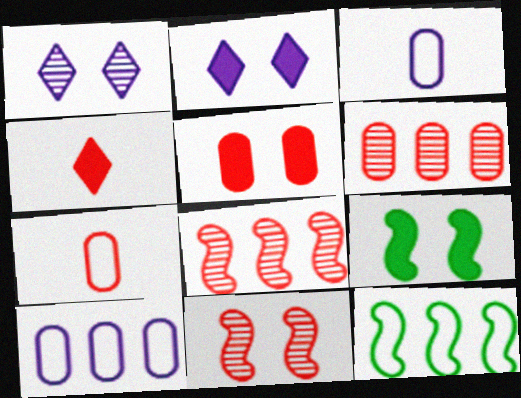[[2, 5, 9], 
[5, 6, 7]]